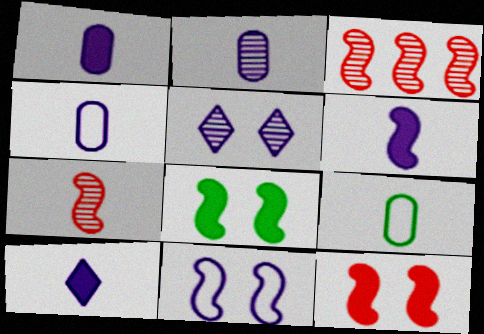[[1, 2, 4], 
[1, 6, 10], 
[7, 9, 10]]